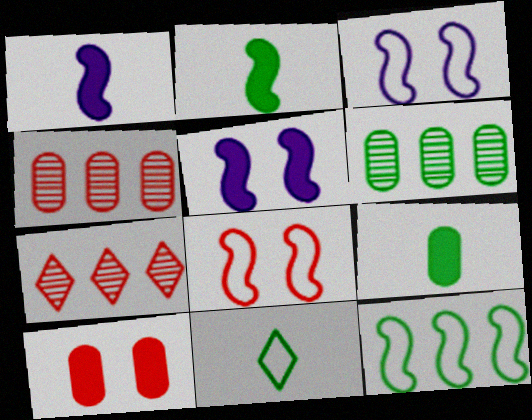[[3, 7, 9], 
[4, 5, 11]]